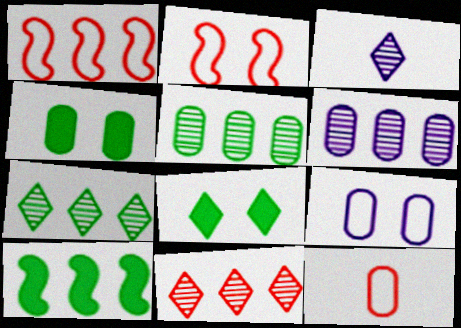[[1, 3, 4], 
[4, 6, 12]]